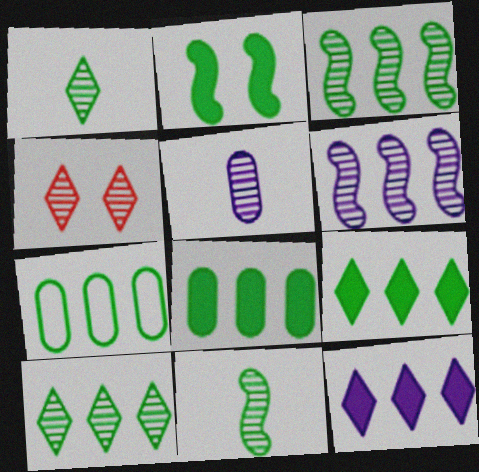[[1, 2, 7], 
[3, 4, 5], 
[3, 7, 9]]